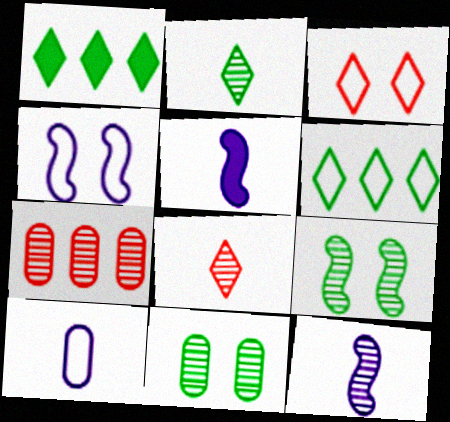[]